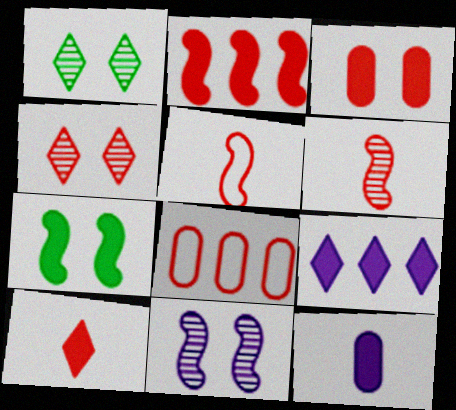[[2, 3, 10]]